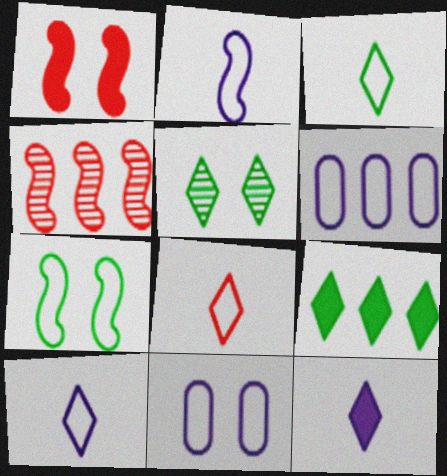[[1, 5, 11], 
[3, 5, 9], 
[3, 8, 10], 
[4, 6, 9], 
[6, 7, 8]]